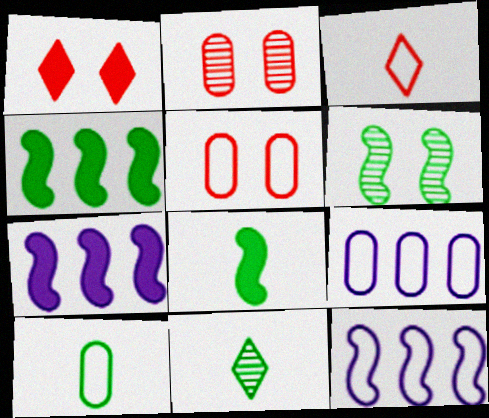[[5, 7, 11], 
[5, 9, 10], 
[8, 10, 11]]